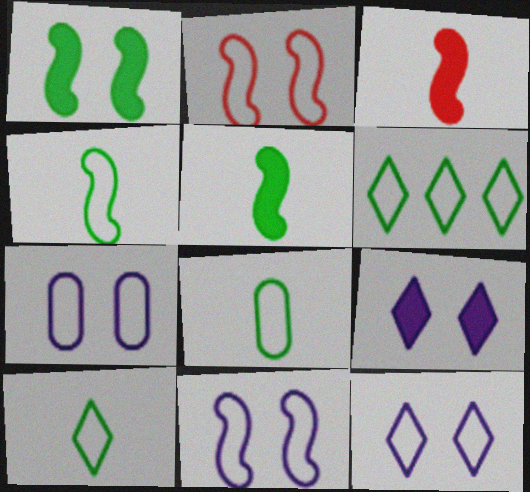[[4, 8, 10], 
[7, 11, 12]]